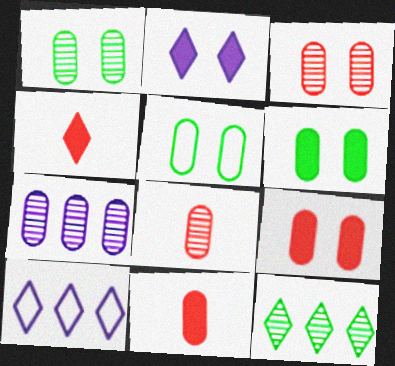[[1, 5, 6], 
[1, 7, 8], 
[5, 7, 11]]